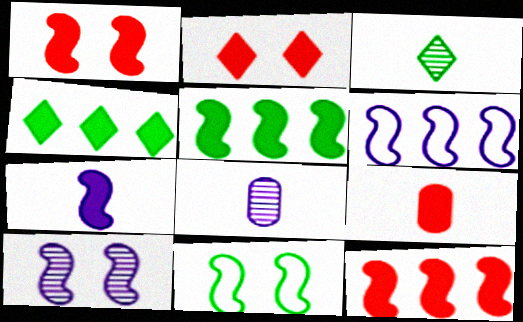[[1, 5, 7], 
[1, 10, 11], 
[2, 9, 12], 
[6, 7, 10]]